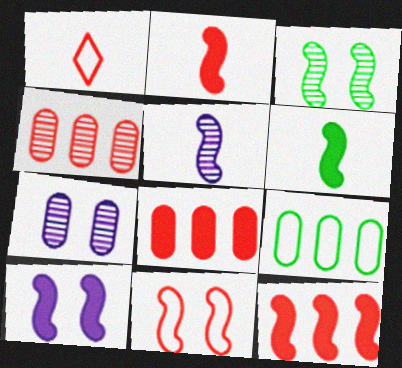[[3, 10, 11], 
[6, 10, 12]]